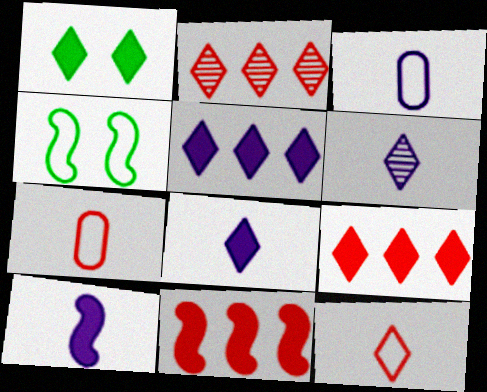[[1, 8, 9], 
[3, 6, 10]]